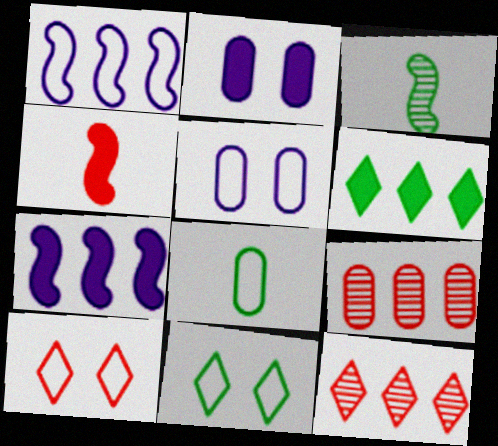[[1, 6, 9], 
[1, 8, 10], 
[2, 4, 6], 
[2, 8, 9], 
[4, 9, 10]]